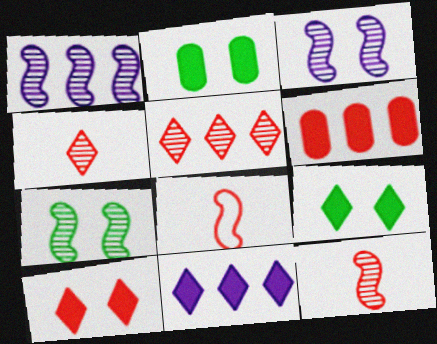[[1, 7, 12]]